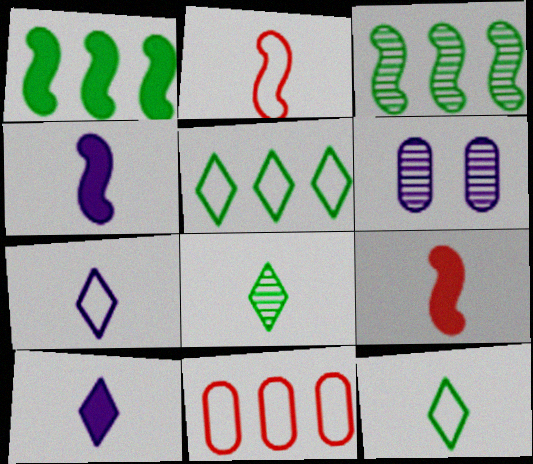[[5, 6, 9]]